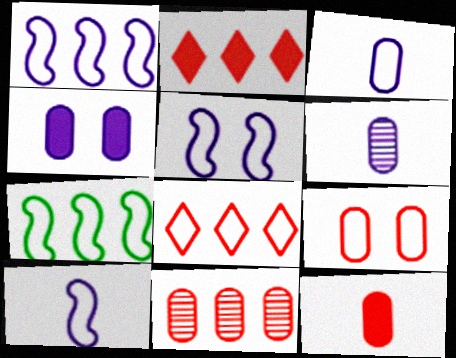[[1, 5, 10], 
[9, 11, 12]]